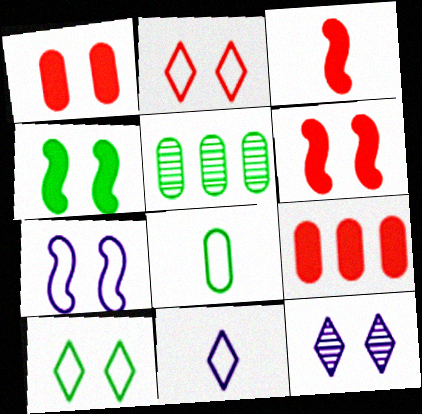[[5, 6, 11]]